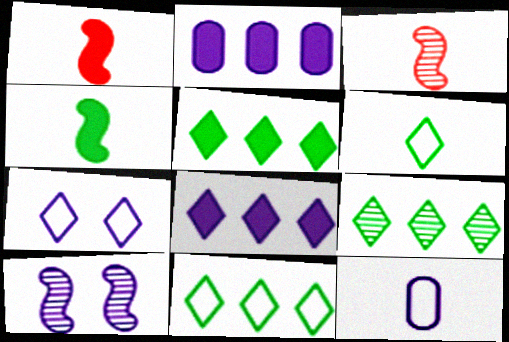[[5, 9, 11], 
[8, 10, 12]]